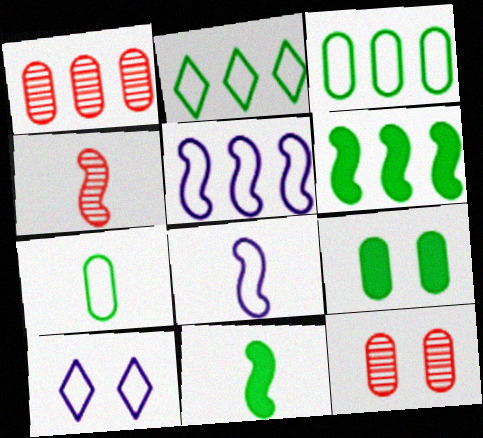[[1, 10, 11], 
[4, 8, 11]]